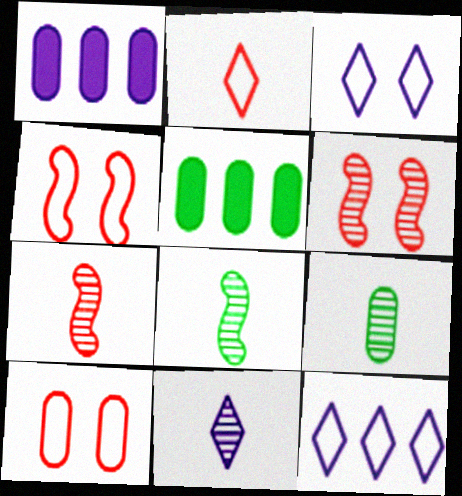[[1, 9, 10], 
[3, 5, 7], 
[4, 5, 11], 
[7, 9, 11]]